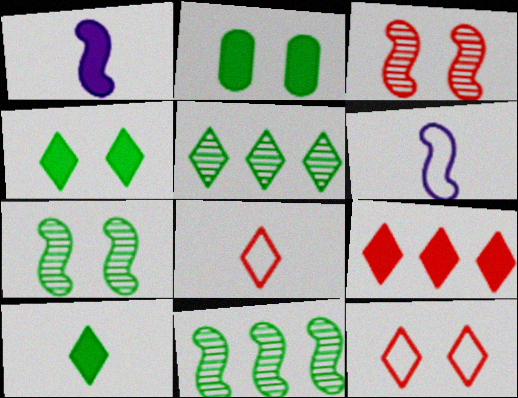[[1, 2, 9]]